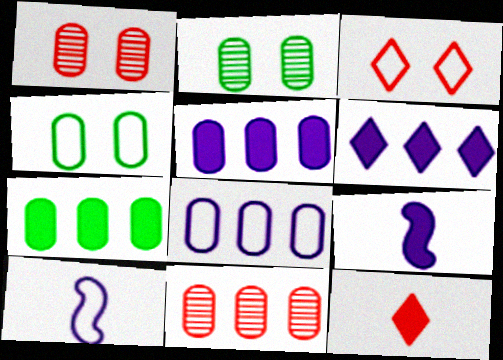[[7, 8, 11]]